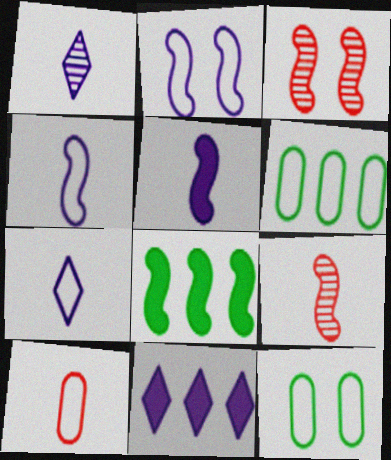[[2, 8, 9], 
[3, 4, 8], 
[9, 11, 12]]